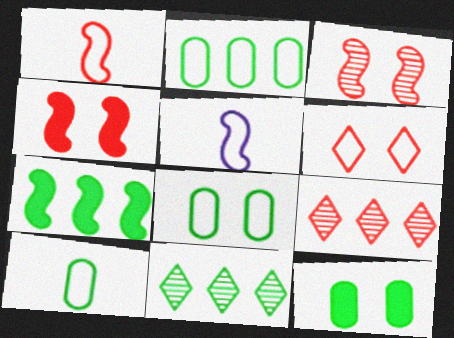[[2, 5, 6], 
[2, 7, 11], 
[2, 8, 10], 
[3, 5, 7], 
[5, 9, 12]]